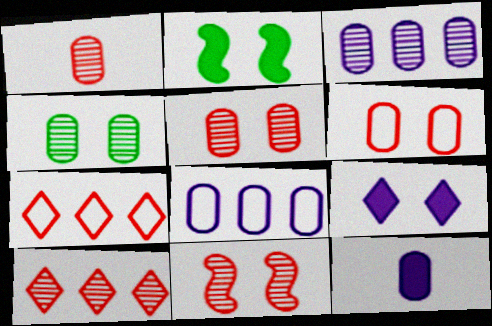[[1, 3, 4], 
[1, 10, 11]]